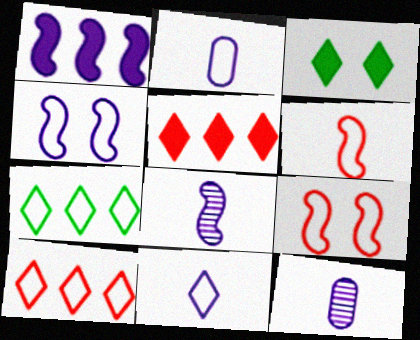[[1, 4, 8], 
[2, 7, 9]]